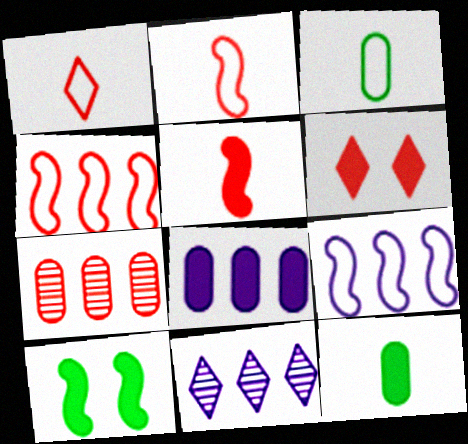[[2, 6, 7], 
[8, 9, 11]]